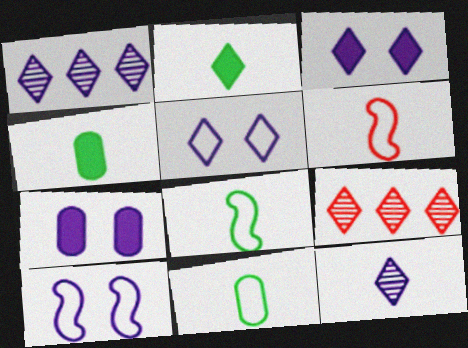[[2, 5, 9], 
[4, 6, 12], 
[4, 9, 10], 
[7, 8, 9]]